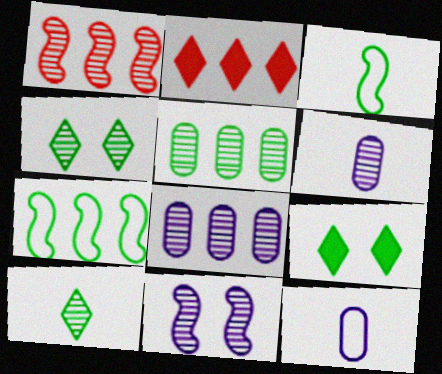[[1, 4, 6], 
[1, 9, 12], 
[2, 7, 8], 
[3, 5, 9]]